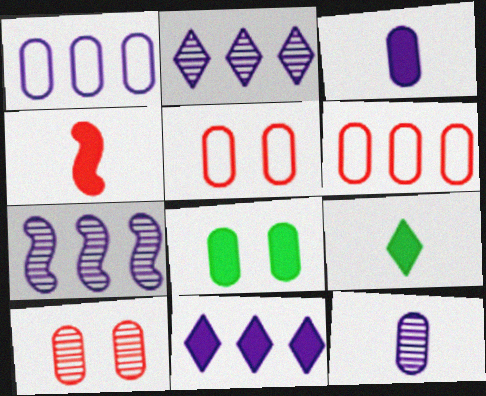[[1, 7, 11], 
[3, 4, 9], 
[4, 8, 11], 
[5, 7, 9], 
[6, 8, 12]]